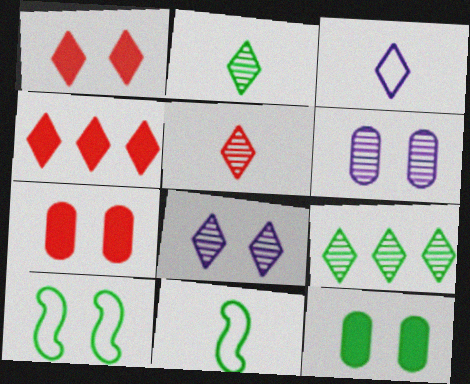[[1, 3, 9], 
[1, 6, 10], 
[4, 6, 11], 
[5, 8, 9], 
[7, 8, 10], 
[9, 11, 12]]